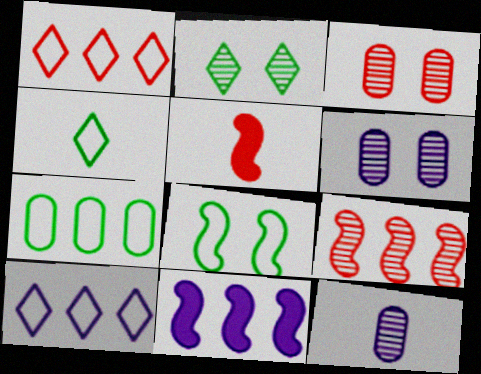[[1, 3, 5], 
[2, 9, 12], 
[3, 4, 11], 
[4, 5, 12], 
[4, 7, 8]]